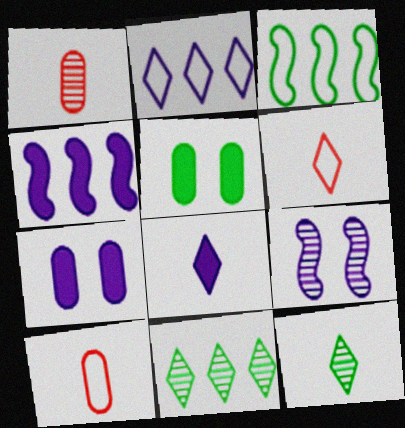[[1, 9, 11], 
[3, 5, 12], 
[4, 7, 8], 
[6, 8, 12]]